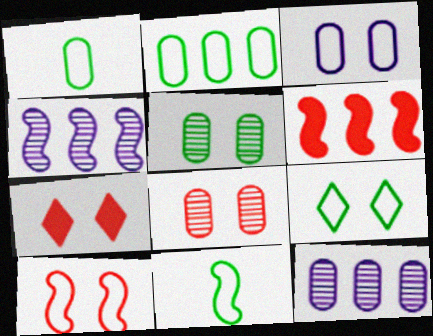[[1, 4, 7], 
[2, 9, 11], 
[3, 9, 10], 
[7, 8, 10], 
[7, 11, 12]]